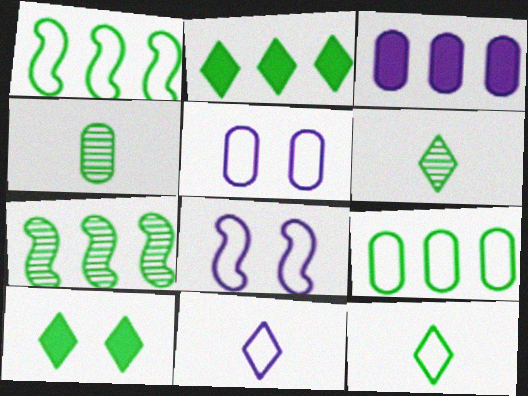[[1, 4, 10], 
[2, 7, 9]]